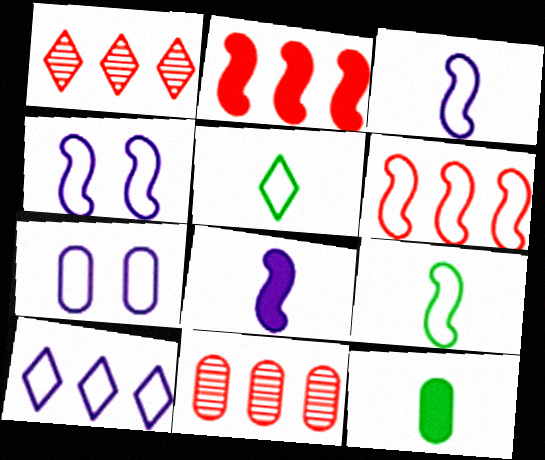[[1, 4, 12], 
[3, 7, 10], 
[4, 6, 9], 
[5, 6, 7], 
[7, 11, 12]]